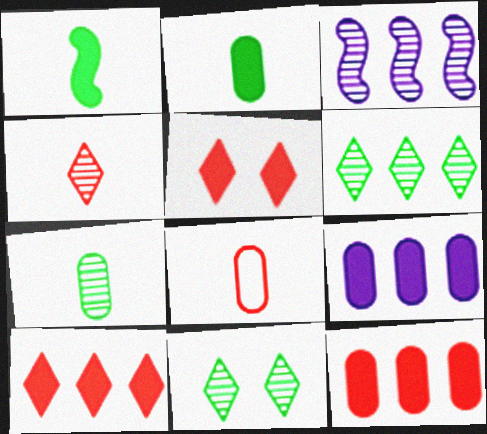[[1, 5, 9]]